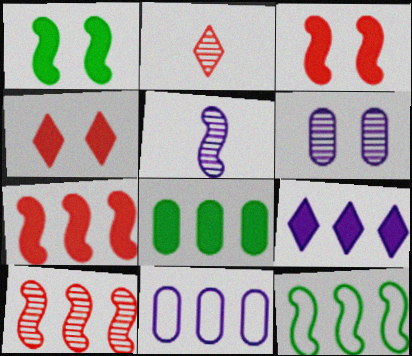[[1, 2, 11], 
[3, 5, 12], 
[7, 8, 9]]